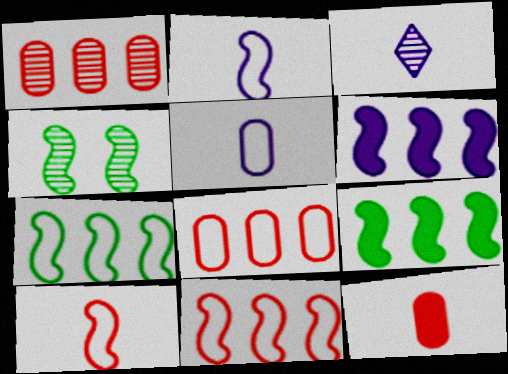[[1, 3, 4], 
[4, 6, 10]]